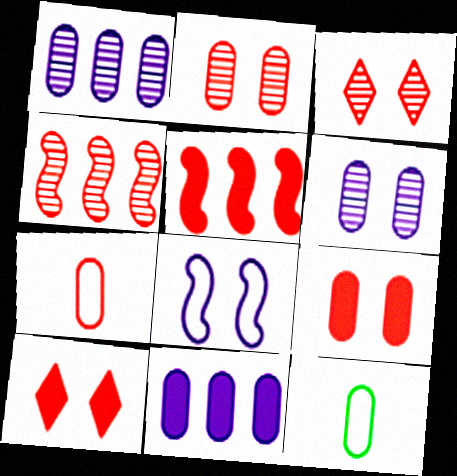[[1, 9, 12], 
[2, 11, 12], 
[3, 5, 7], 
[4, 7, 10]]